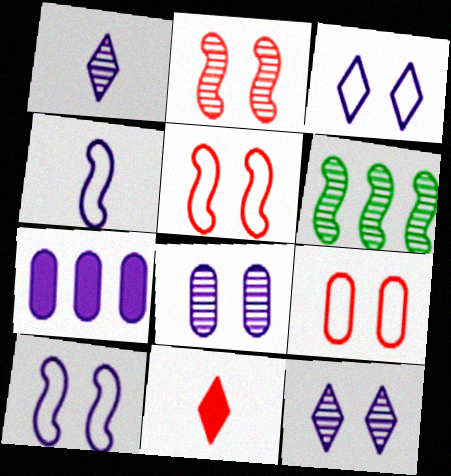[[1, 7, 10], 
[4, 7, 12]]